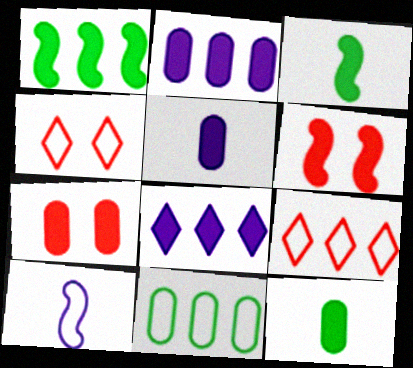[[2, 7, 12], 
[3, 7, 8], 
[4, 10, 11], 
[6, 8, 12]]